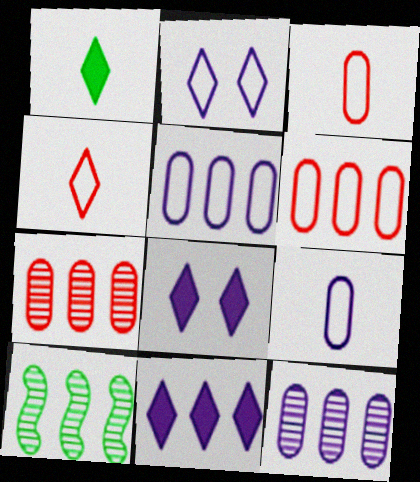[[3, 8, 10], 
[6, 10, 11]]